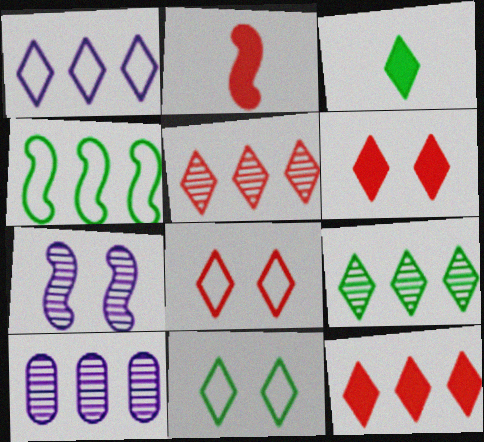[[1, 9, 12], 
[2, 4, 7], 
[2, 10, 11], 
[3, 9, 11], 
[4, 10, 12]]